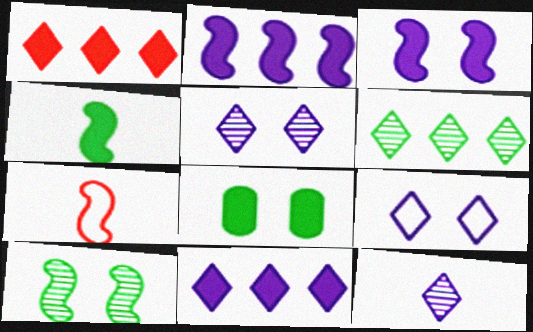[[2, 7, 10], 
[9, 11, 12]]